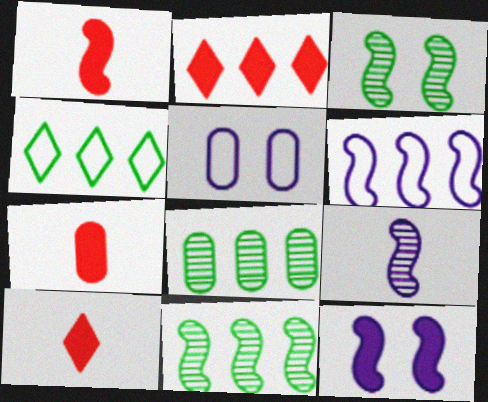[[1, 3, 6], 
[1, 7, 10], 
[2, 6, 8], 
[5, 7, 8], 
[5, 10, 11], 
[6, 9, 12]]